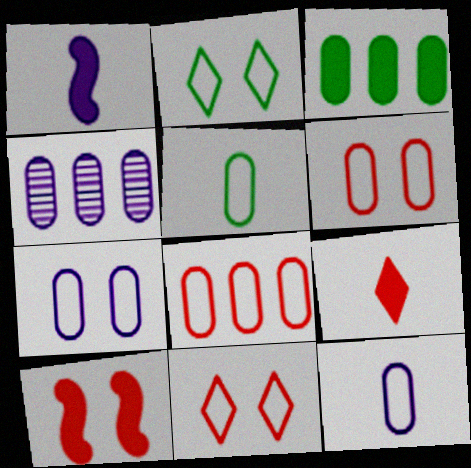[[3, 4, 8], 
[5, 7, 8]]